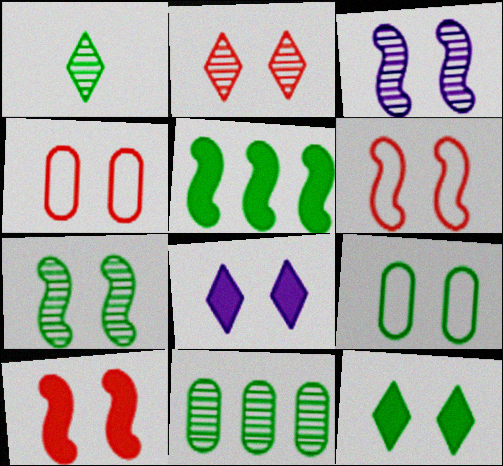[[1, 5, 9], 
[1, 7, 11], 
[2, 4, 10], 
[3, 4, 12], 
[4, 7, 8], 
[7, 9, 12]]